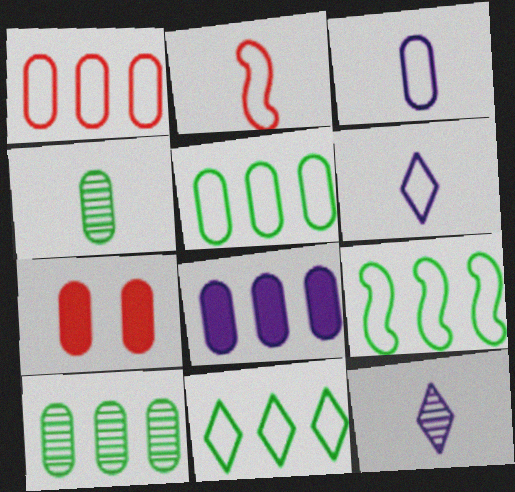[[1, 8, 10], 
[3, 7, 10], 
[5, 9, 11], 
[7, 9, 12]]